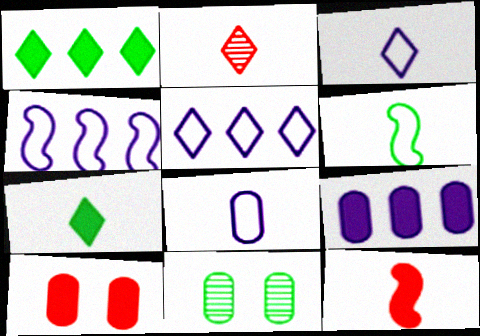[[1, 6, 11], 
[2, 3, 7], 
[5, 11, 12]]